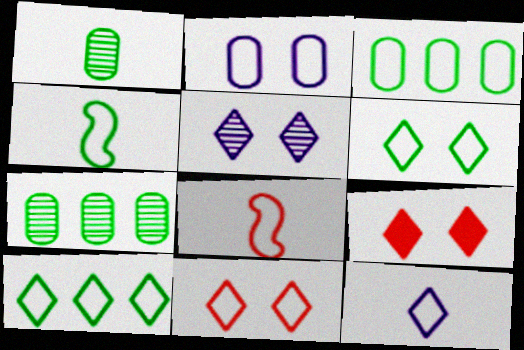[[2, 8, 10], 
[3, 4, 6], 
[5, 6, 9], 
[10, 11, 12]]